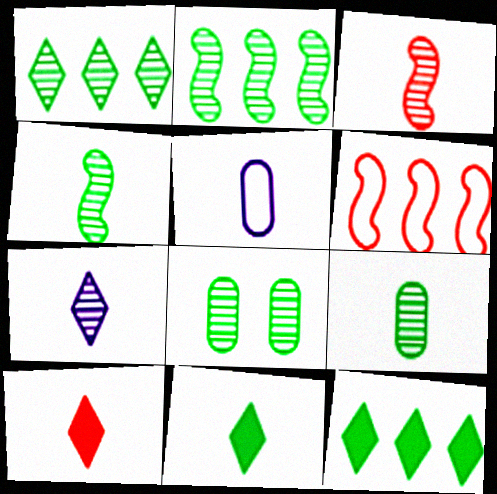[[1, 4, 8], 
[3, 5, 11], 
[3, 7, 9], 
[4, 5, 10]]